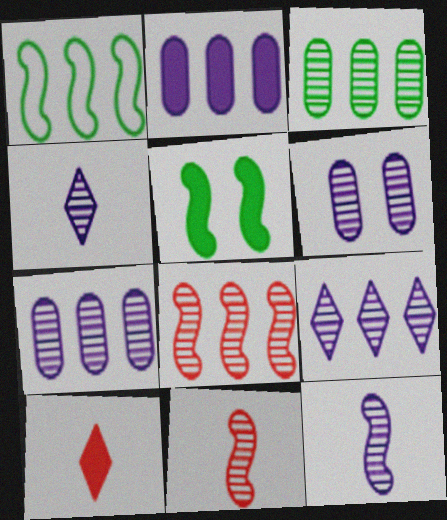[[1, 6, 10], 
[2, 5, 10], 
[3, 8, 9], 
[6, 9, 12]]